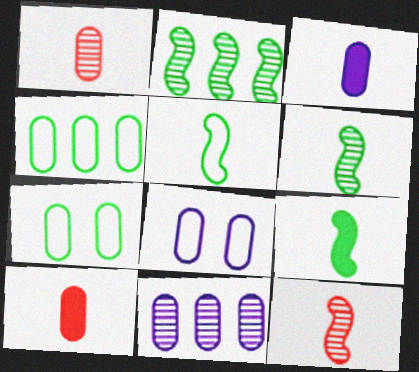[[3, 8, 11], 
[5, 6, 9], 
[7, 10, 11]]